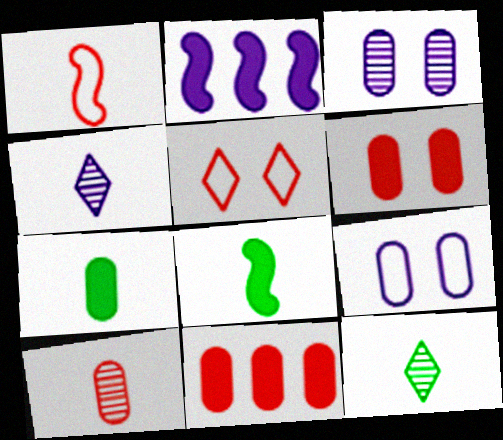[[1, 4, 7], 
[2, 4, 9]]